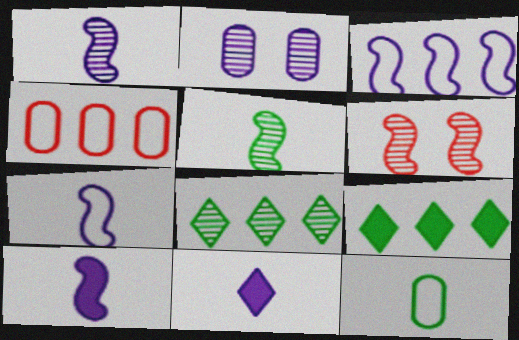[[1, 7, 10], 
[2, 3, 11]]